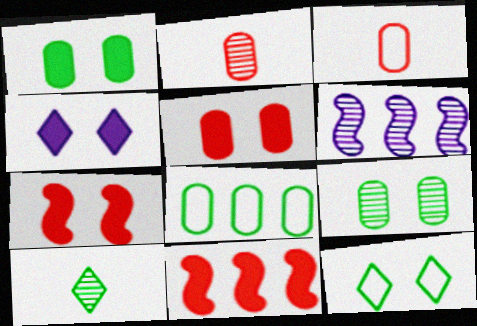[[1, 4, 7]]